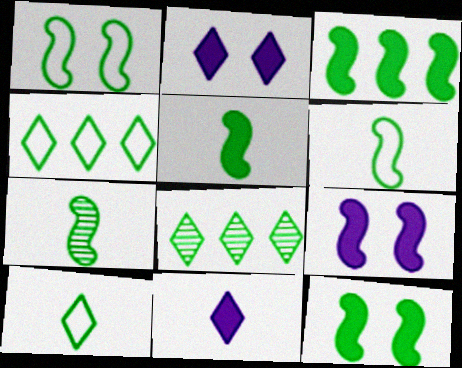[[1, 3, 7], 
[3, 5, 12], 
[5, 6, 7]]